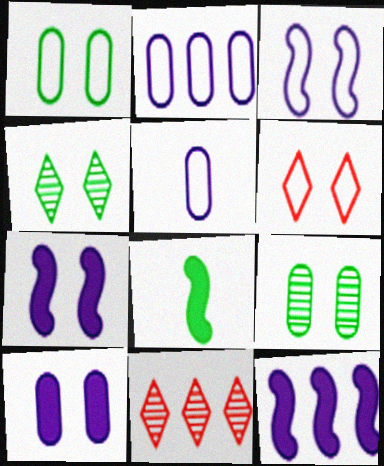[[1, 3, 6], 
[6, 7, 9]]